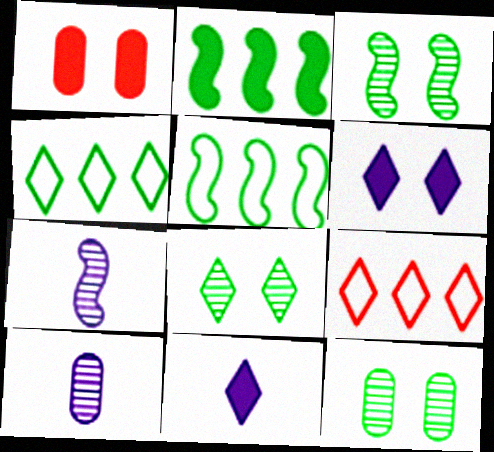[[1, 2, 11], 
[1, 4, 7], 
[3, 8, 12], 
[8, 9, 11]]